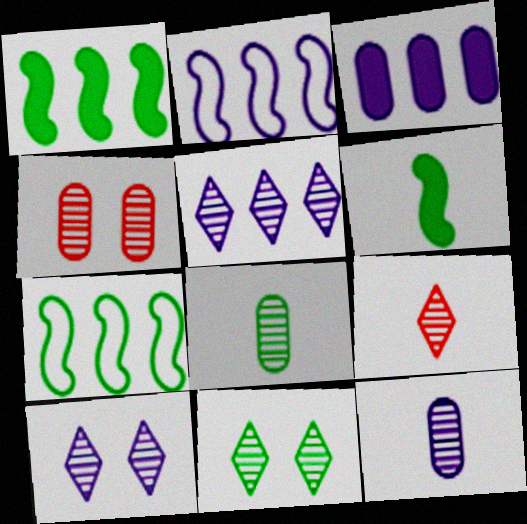[[2, 3, 5], 
[5, 9, 11]]